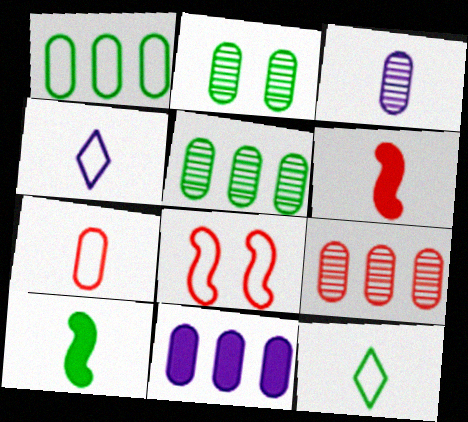[[1, 4, 8], 
[1, 9, 11], 
[2, 3, 9], 
[2, 7, 11], 
[3, 6, 12]]